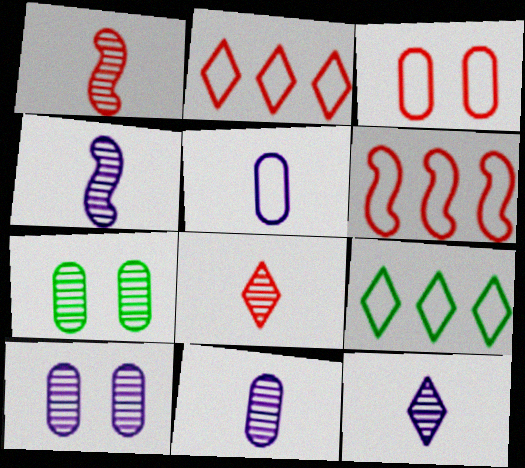[[4, 11, 12]]